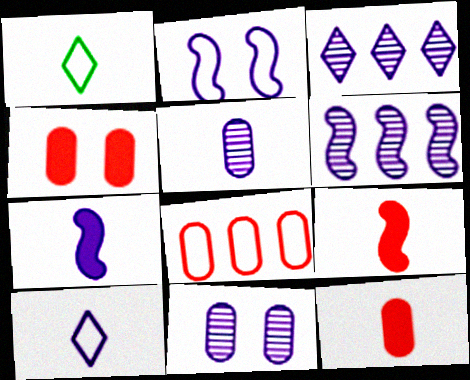[[1, 2, 8], 
[1, 4, 6], 
[1, 5, 9], 
[2, 6, 7], 
[5, 7, 10]]